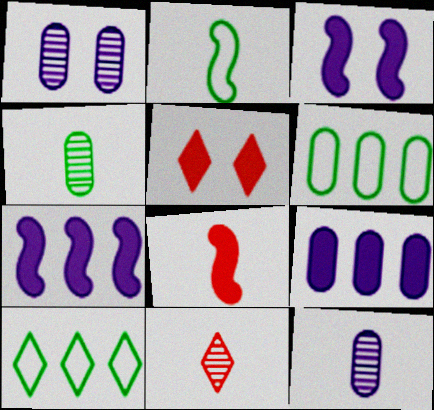[[1, 8, 10], 
[3, 6, 11]]